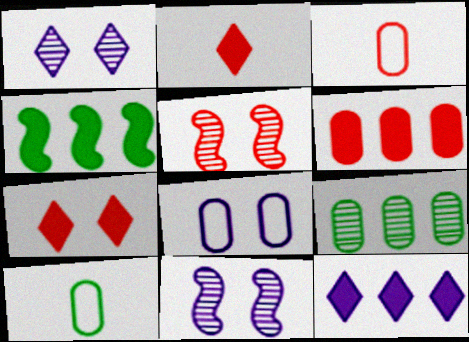[[1, 3, 4], 
[4, 6, 12], 
[5, 10, 12]]